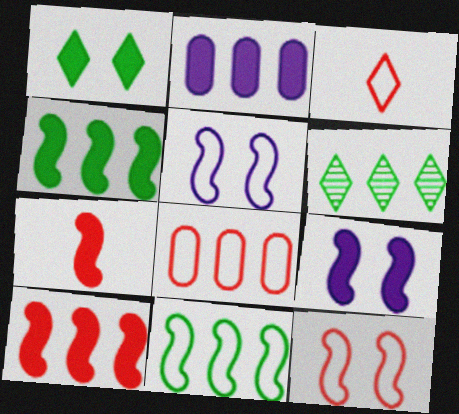[[1, 2, 7], 
[3, 8, 12], 
[4, 7, 9]]